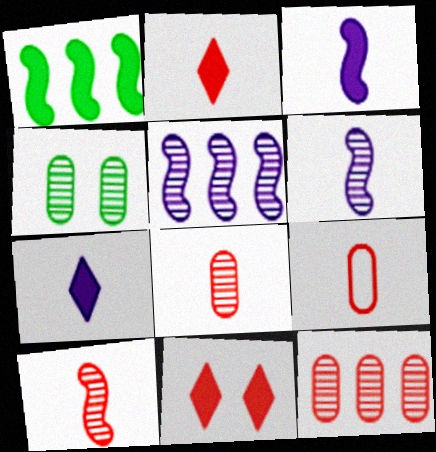[[2, 9, 10]]